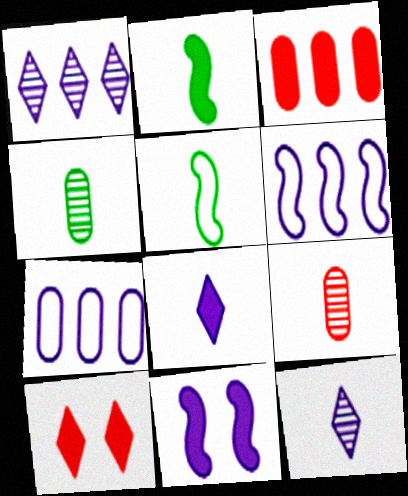[[4, 6, 10], 
[5, 8, 9], 
[7, 11, 12]]